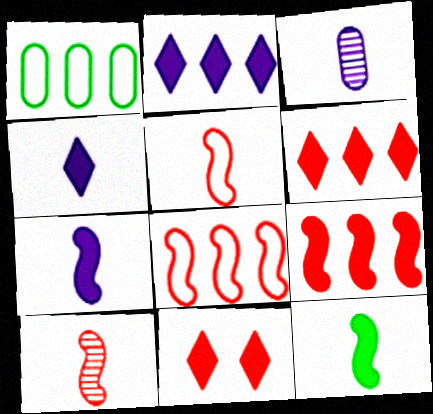[]